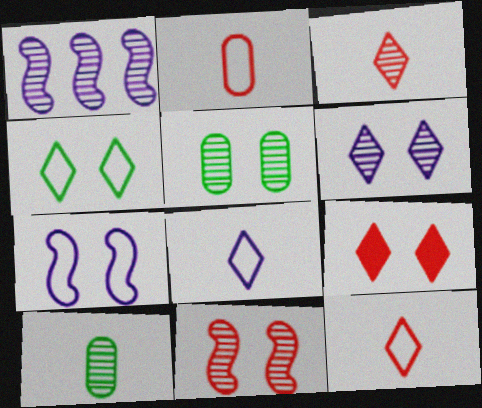[[1, 3, 5], 
[4, 6, 9], 
[5, 6, 11], 
[5, 7, 9]]